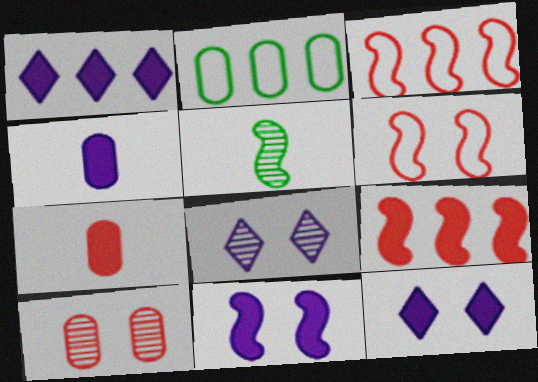[[1, 4, 11], 
[2, 4, 10], 
[3, 5, 11]]